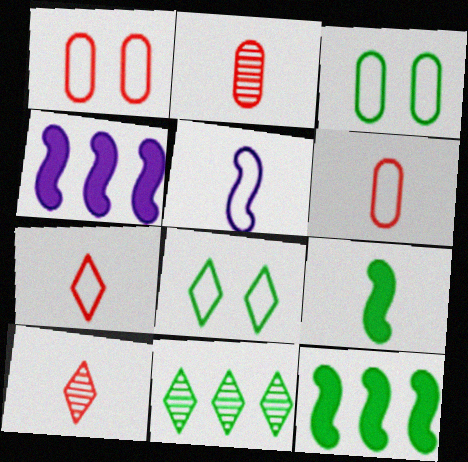[[2, 4, 8], 
[3, 4, 10], 
[3, 9, 11]]